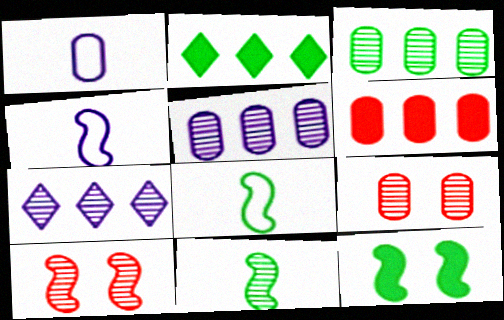[[1, 2, 10], 
[2, 4, 9], 
[7, 9, 11]]